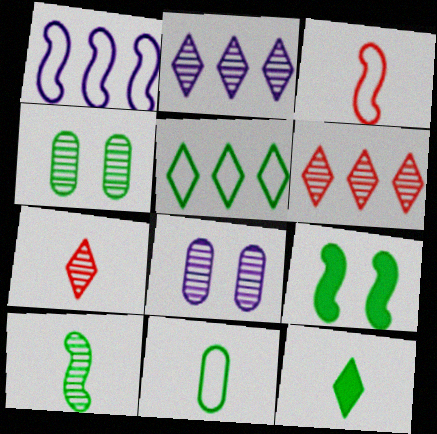[[6, 8, 10], 
[10, 11, 12]]